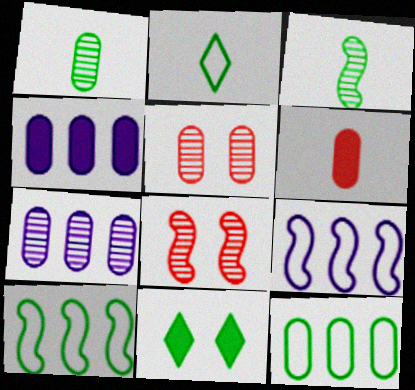[[1, 5, 7], 
[1, 10, 11], 
[2, 4, 8], 
[3, 11, 12]]